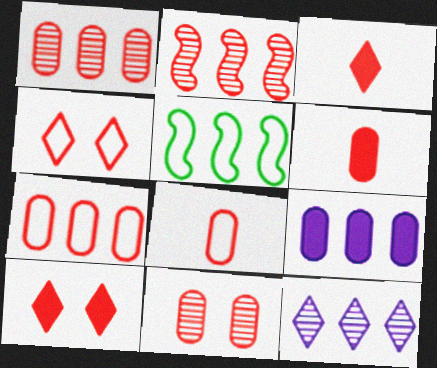[[2, 4, 6], 
[2, 8, 10], 
[6, 7, 11]]